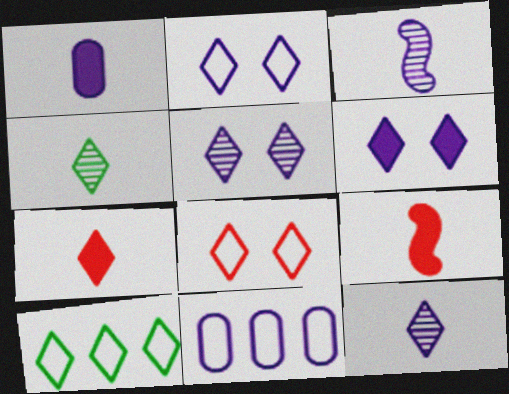[[2, 5, 6], 
[3, 6, 11], 
[5, 7, 10]]